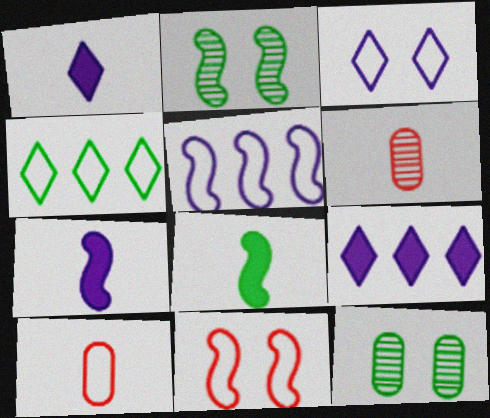[[2, 9, 10], 
[4, 8, 12]]